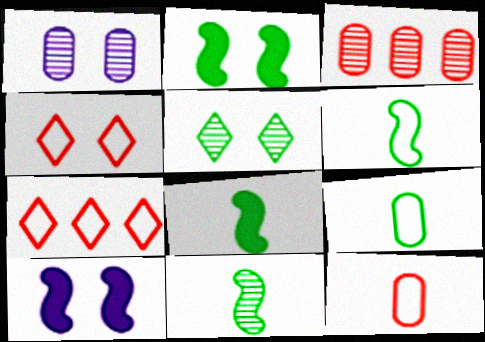[[1, 2, 4], 
[1, 7, 8], 
[6, 8, 11]]